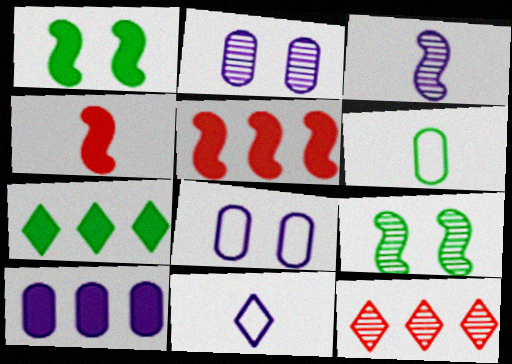[[5, 7, 10], 
[6, 7, 9]]